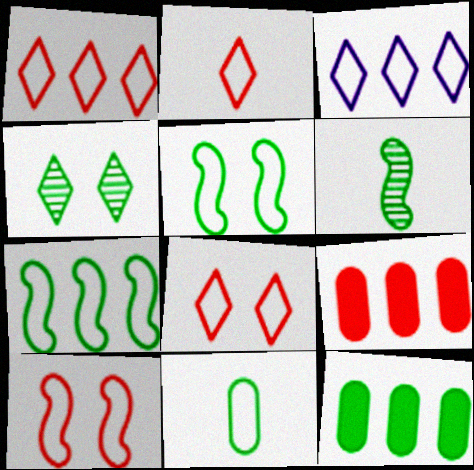[[1, 2, 8], 
[3, 10, 11]]